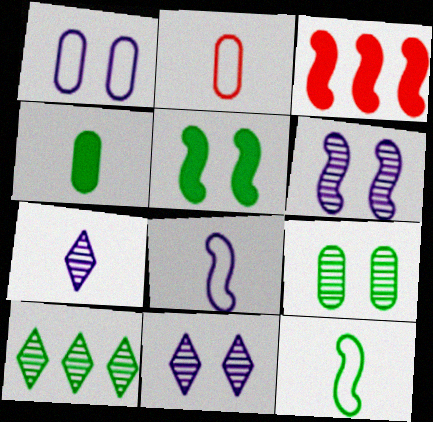[[3, 6, 12]]